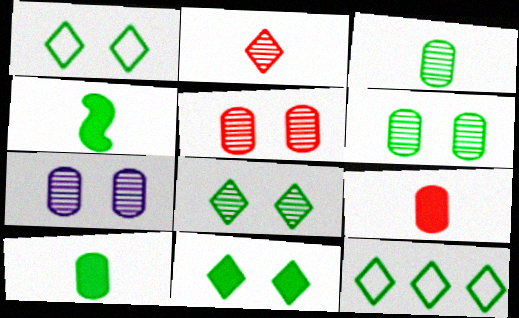[[1, 8, 11], 
[4, 6, 12], 
[5, 6, 7]]